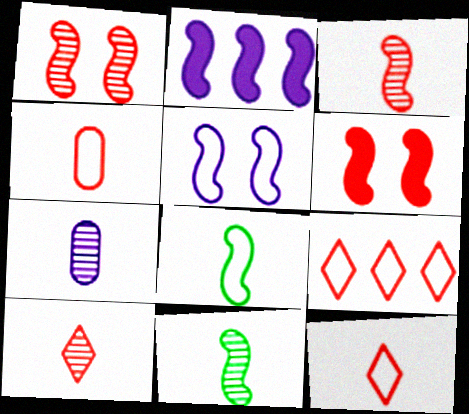[[1, 2, 8], 
[7, 10, 11]]